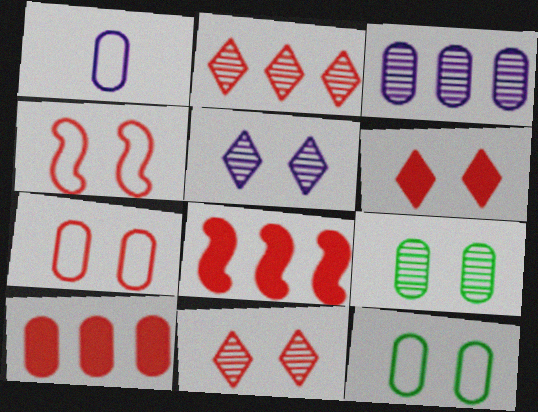[[1, 9, 10]]